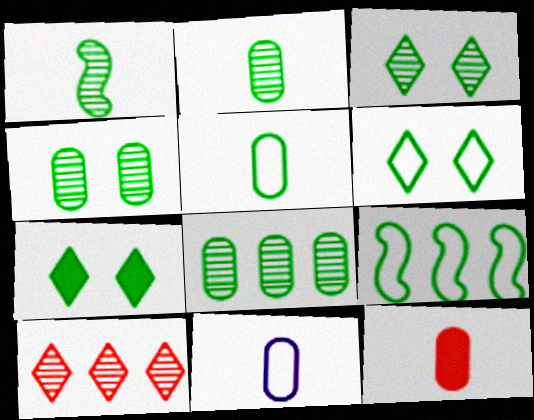[[1, 3, 8], 
[2, 4, 8], 
[2, 7, 9], 
[2, 11, 12], 
[3, 6, 7], 
[5, 6, 9]]